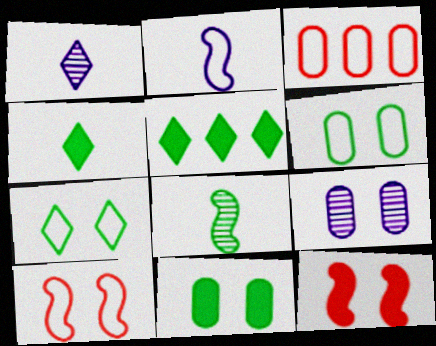[[2, 3, 7], 
[5, 6, 8], 
[7, 9, 12]]